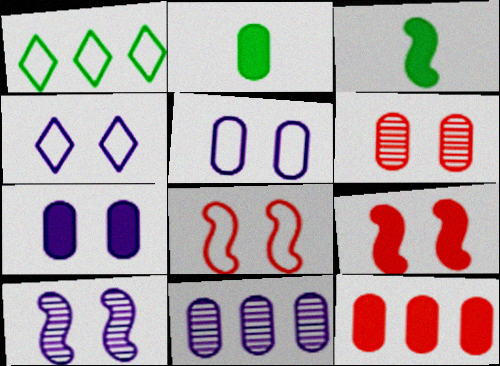[[2, 7, 12], 
[4, 7, 10]]